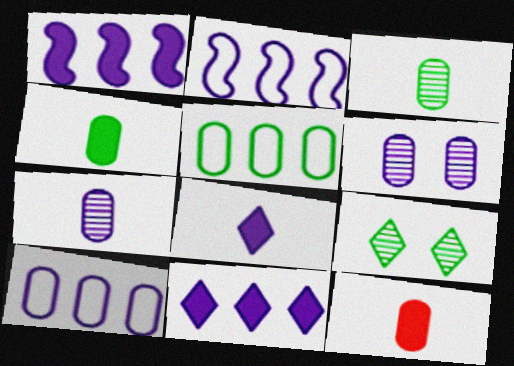[[2, 6, 8], 
[2, 9, 12], 
[5, 6, 12]]